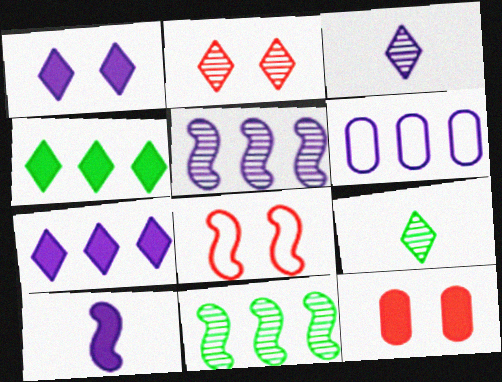[[2, 8, 12], 
[4, 10, 12], 
[5, 6, 7], 
[8, 10, 11]]